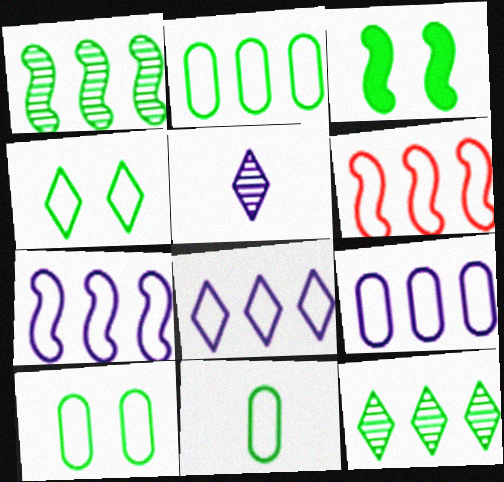[[2, 6, 8], 
[2, 10, 11], 
[3, 11, 12], 
[7, 8, 9]]